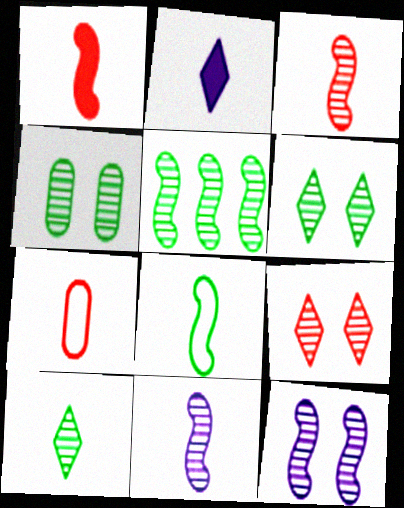[[1, 8, 11], 
[3, 5, 12], 
[4, 5, 10], 
[4, 9, 12]]